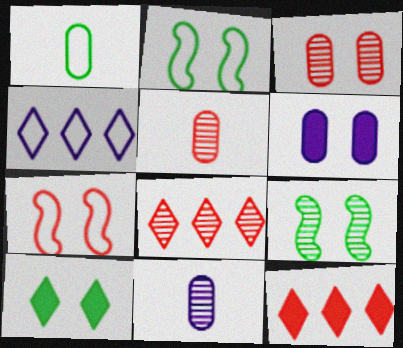[[1, 4, 7], 
[2, 11, 12], 
[5, 7, 12], 
[8, 9, 11]]